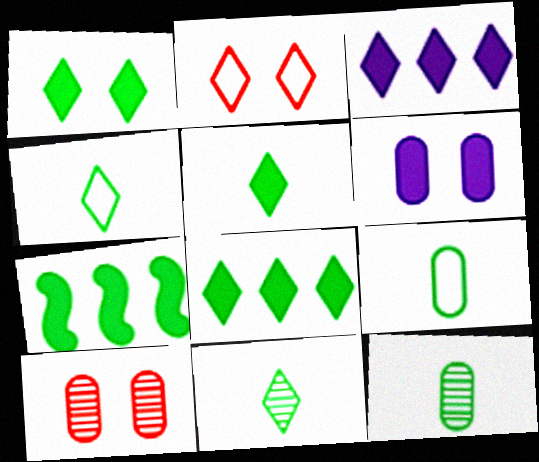[[1, 5, 8], 
[2, 3, 11], 
[4, 5, 11]]